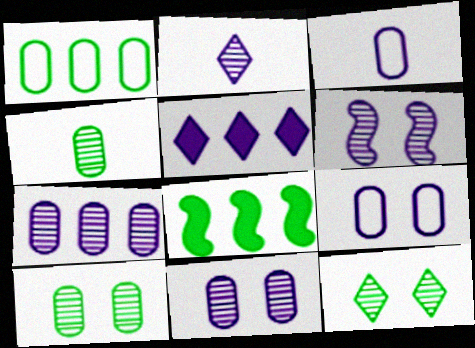[[2, 6, 7], 
[3, 5, 6]]